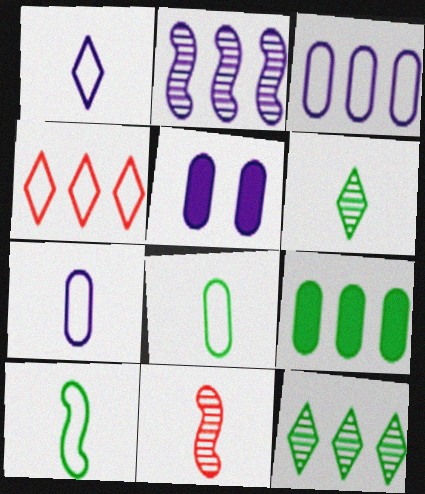[[1, 2, 5], 
[2, 4, 9]]